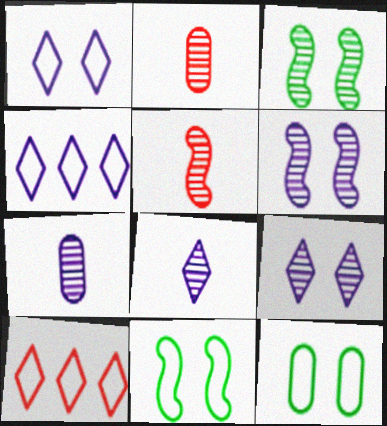[]